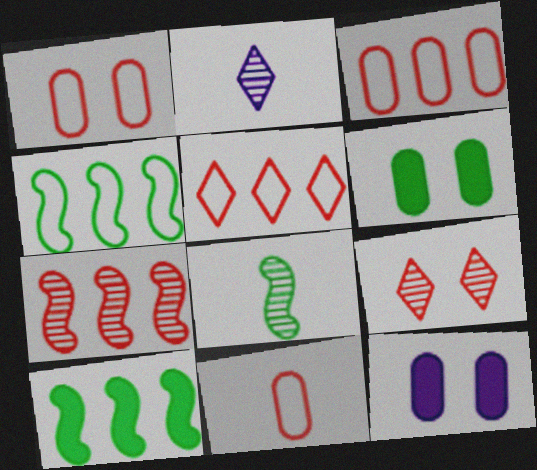[[1, 2, 10], 
[1, 3, 11], 
[5, 8, 12]]